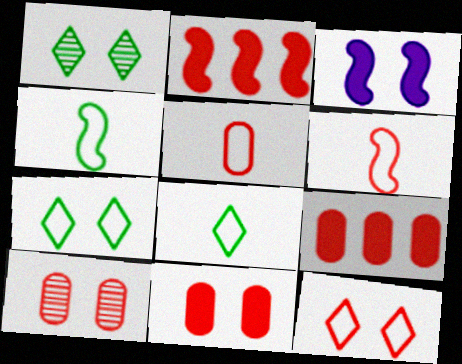[[3, 7, 10], 
[5, 9, 10]]